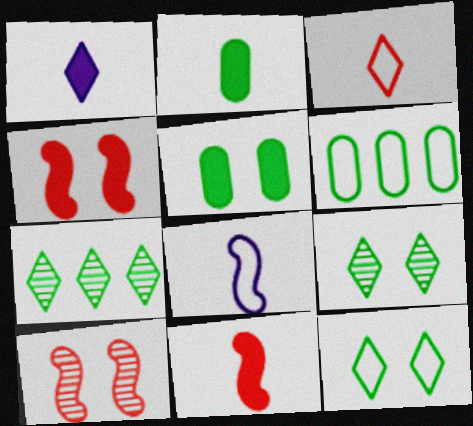[[1, 2, 11], 
[1, 6, 10]]